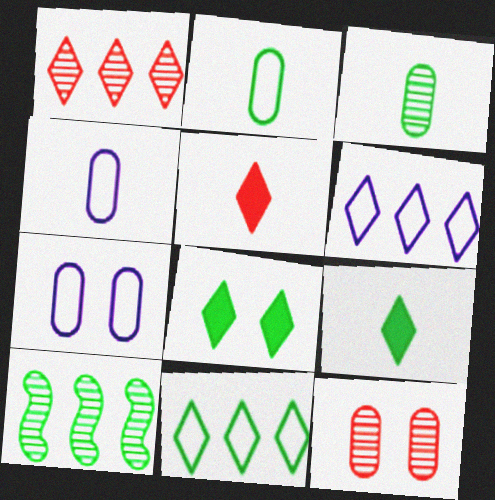[[2, 8, 10], 
[5, 7, 10]]